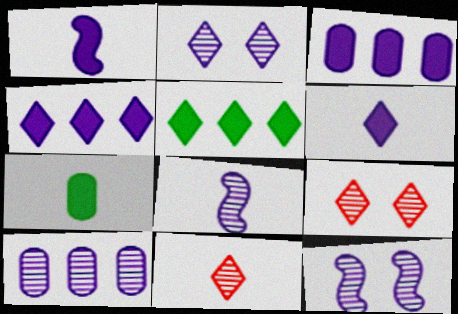[[2, 8, 10]]